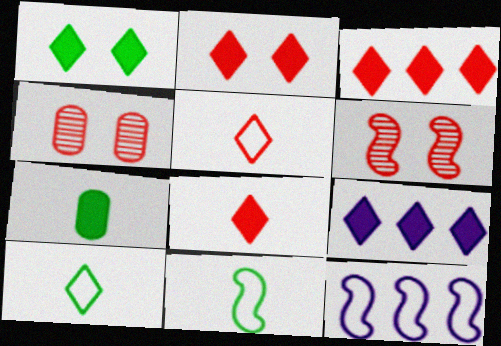[[1, 8, 9], 
[2, 3, 8], 
[4, 9, 11]]